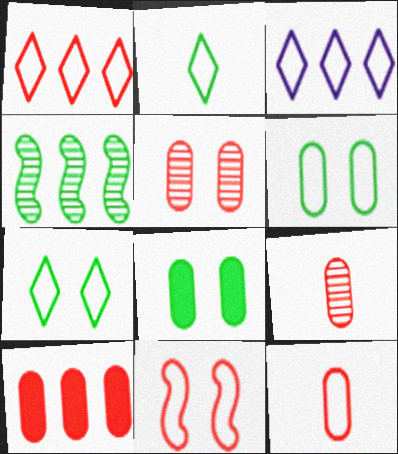[[1, 11, 12], 
[2, 4, 8], 
[3, 4, 10], 
[5, 10, 12]]